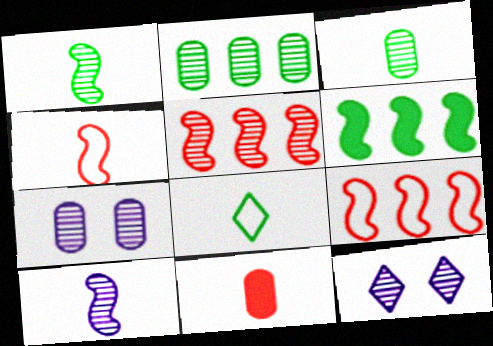[[3, 5, 12], 
[8, 10, 11]]